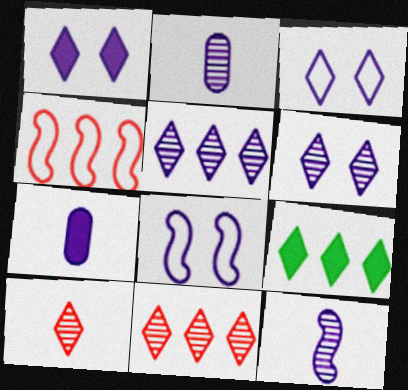[[1, 3, 6], 
[3, 9, 10], 
[5, 7, 8]]